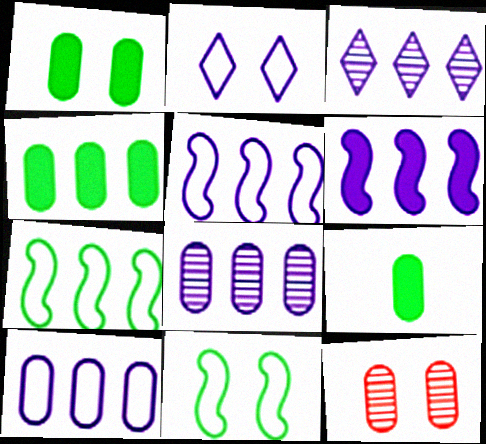[[1, 4, 9], 
[3, 6, 10], 
[9, 10, 12]]